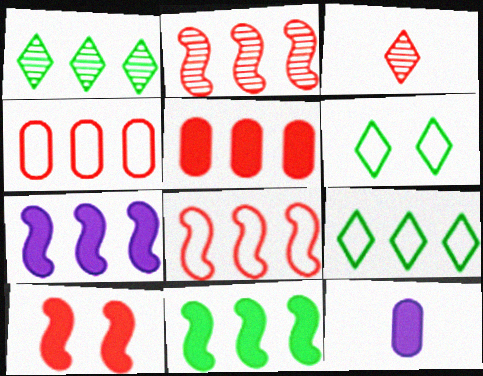[[1, 4, 7], 
[2, 6, 12], 
[3, 4, 10]]